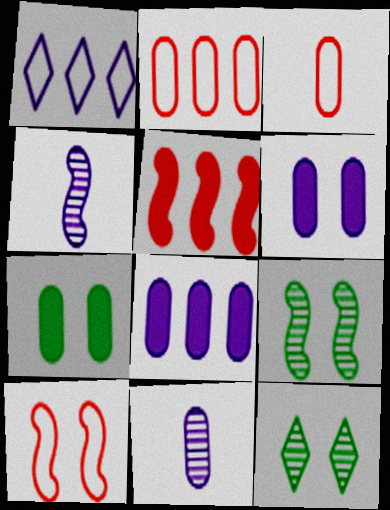[[1, 4, 6], 
[2, 7, 11], 
[6, 10, 12]]